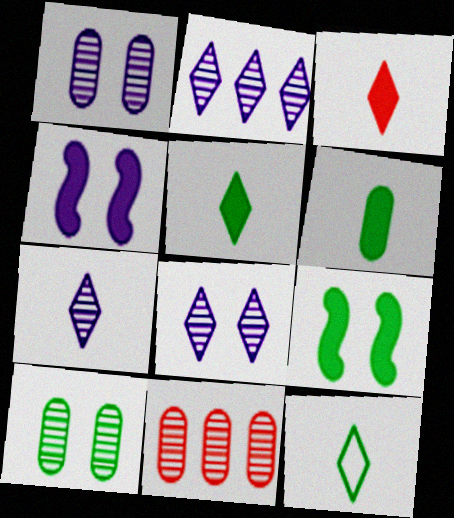[[2, 7, 8], 
[3, 7, 12], 
[4, 11, 12]]